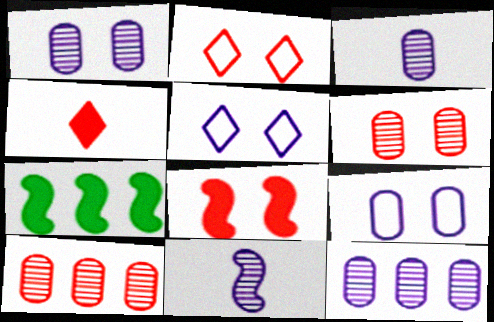[[1, 3, 12], 
[2, 3, 7], 
[2, 6, 8]]